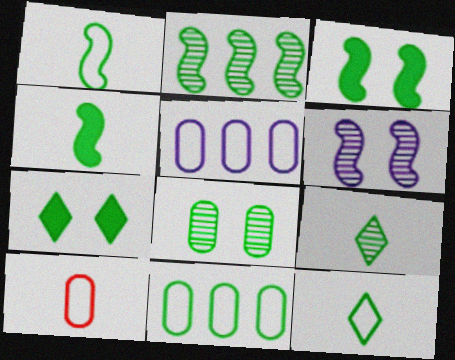[[1, 2, 3], 
[2, 8, 9], 
[3, 9, 11]]